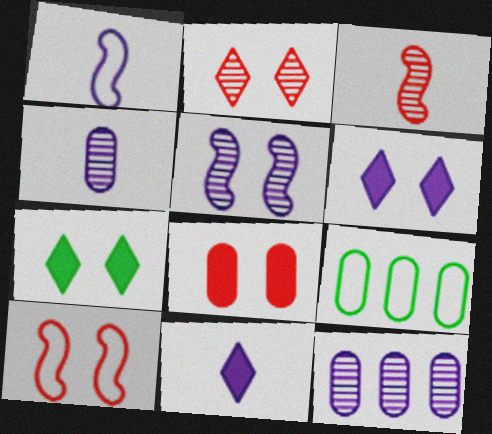[[1, 4, 11], 
[1, 6, 12], 
[2, 8, 10], 
[3, 6, 9], 
[4, 8, 9]]